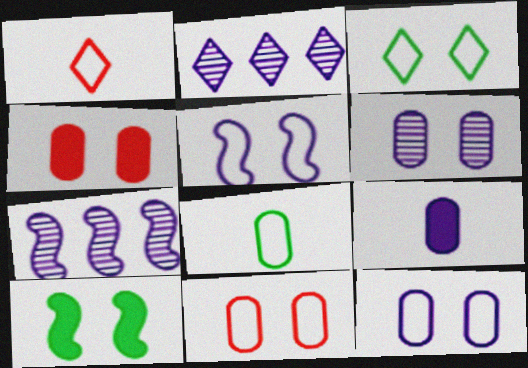[[2, 5, 9], 
[3, 5, 11]]